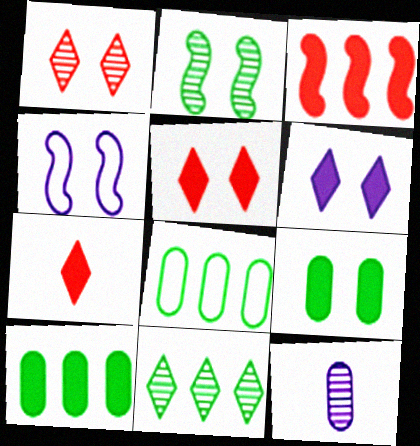[[1, 4, 9]]